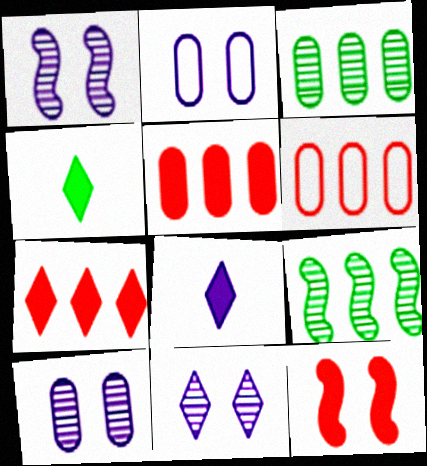[[1, 4, 6], 
[1, 10, 11]]